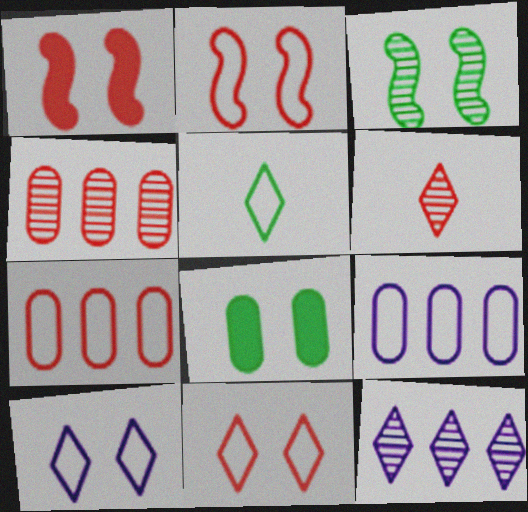[[1, 6, 7], 
[2, 5, 9]]